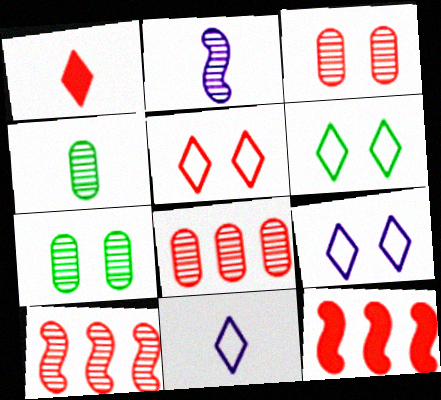[[4, 9, 12], 
[5, 6, 9], 
[7, 11, 12]]